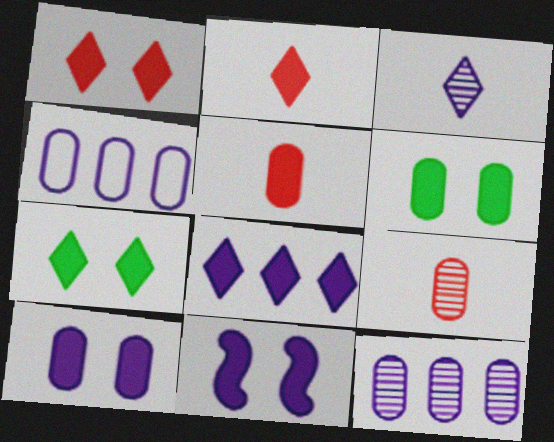[[1, 6, 11], 
[2, 7, 8], 
[3, 4, 11], 
[4, 6, 9]]